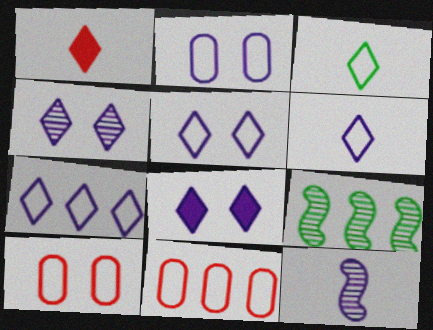[[1, 2, 9], 
[4, 5, 8], 
[5, 6, 7]]